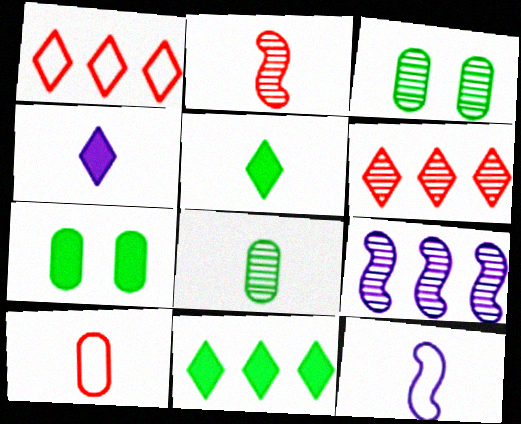[[6, 7, 12]]